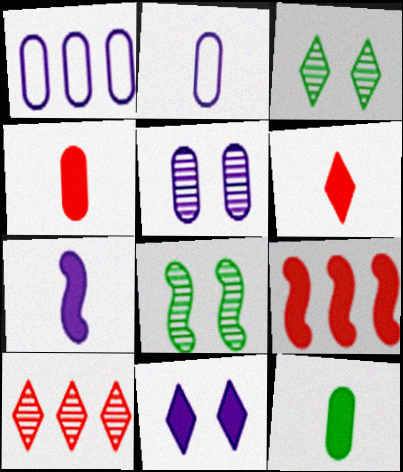[[1, 6, 8], 
[2, 3, 9], 
[6, 7, 12], 
[9, 11, 12]]